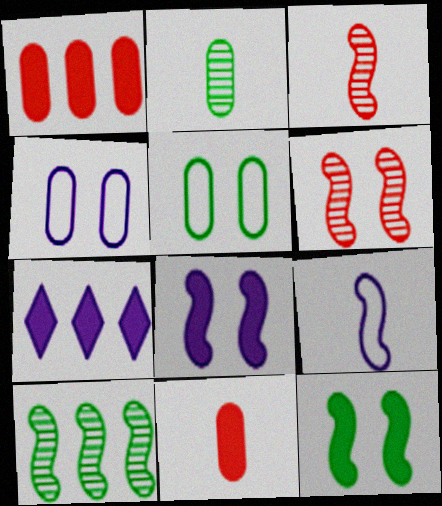[[1, 2, 4], 
[3, 5, 7], 
[7, 11, 12]]